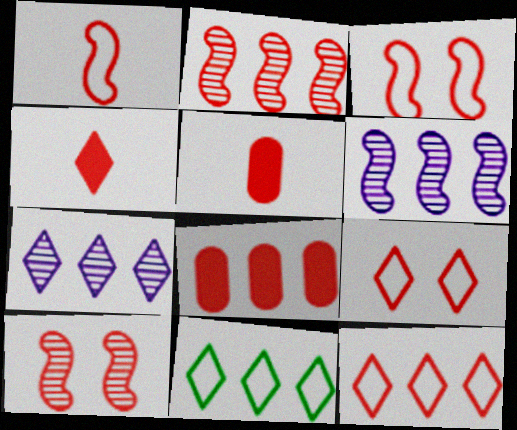[[2, 5, 9], 
[2, 8, 12], 
[5, 10, 12], 
[6, 8, 11]]